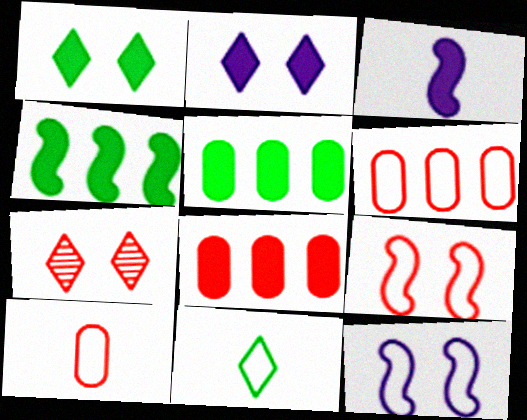[[1, 3, 8], 
[6, 11, 12]]